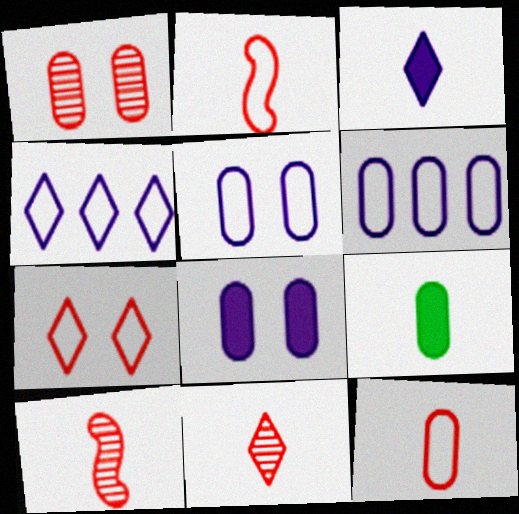[[1, 6, 9]]